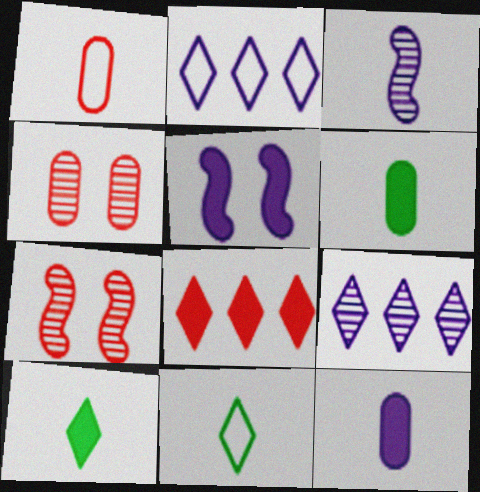[[1, 3, 10], 
[1, 7, 8], 
[2, 6, 7], 
[5, 6, 8]]